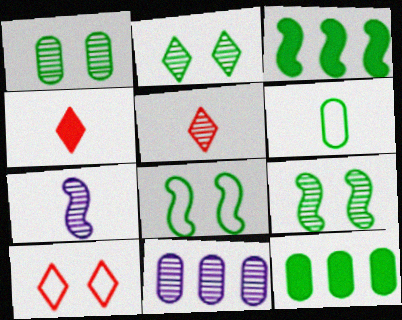[[1, 2, 9], 
[1, 6, 12], 
[2, 3, 6], 
[4, 6, 7], 
[4, 8, 11], 
[5, 9, 11], 
[7, 10, 12]]